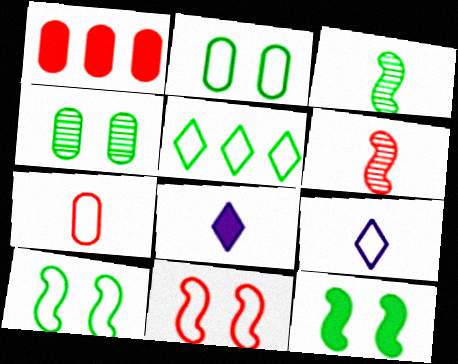[[1, 8, 12], 
[3, 7, 8]]